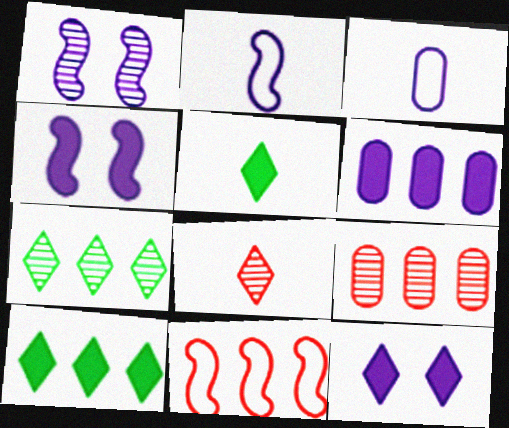[[6, 7, 11]]